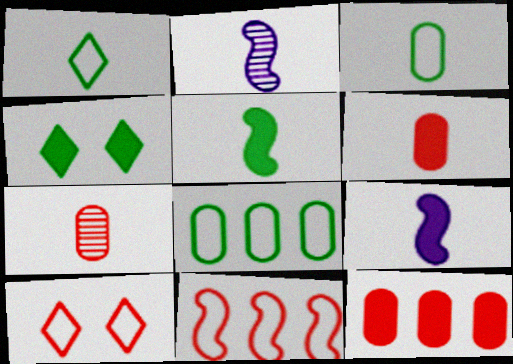[[1, 2, 6], 
[1, 7, 9], 
[4, 9, 12]]